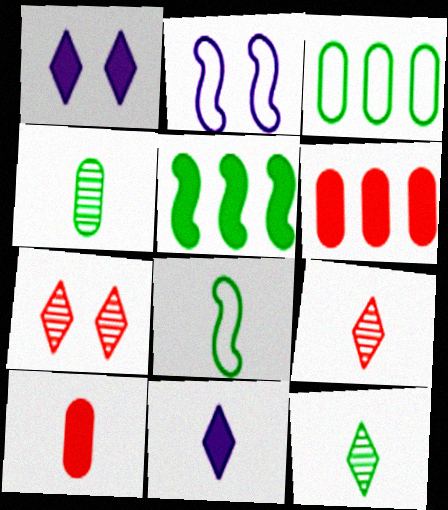[[1, 5, 10], 
[2, 6, 12]]